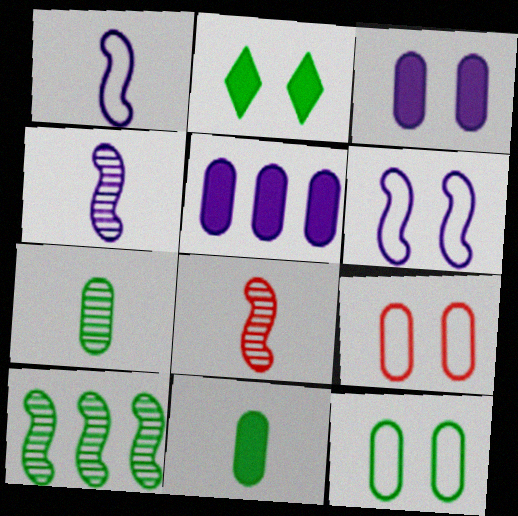[[5, 7, 9]]